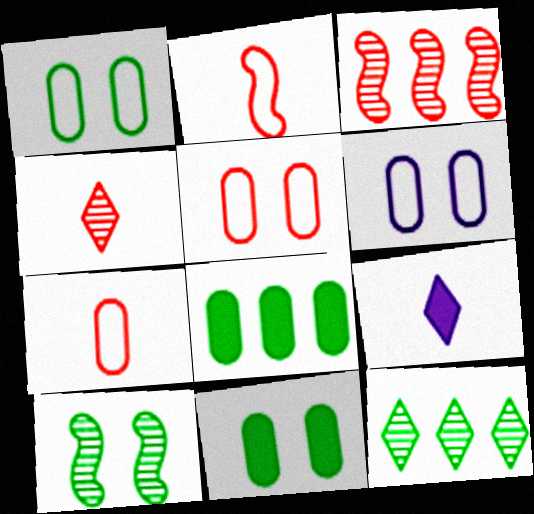[[1, 3, 9], 
[1, 5, 6]]